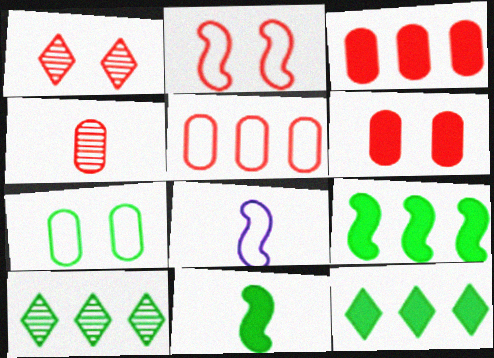[[1, 2, 6], 
[4, 5, 6], 
[6, 8, 10], 
[7, 10, 11]]